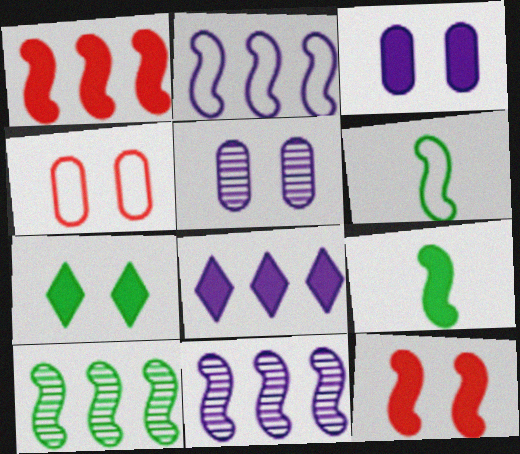[[1, 2, 10], 
[3, 7, 12], 
[6, 11, 12]]